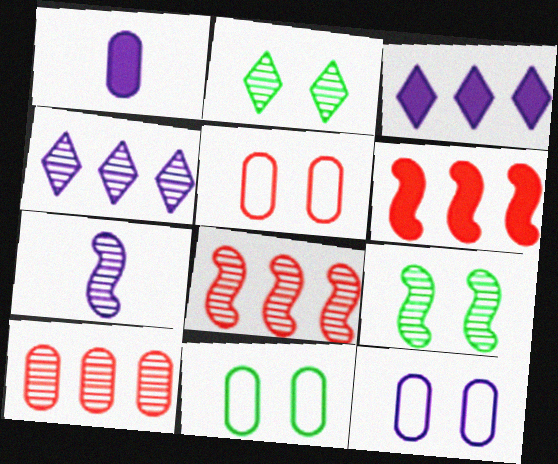[[1, 10, 11], 
[2, 7, 10], 
[3, 7, 12], 
[5, 11, 12], 
[7, 8, 9]]